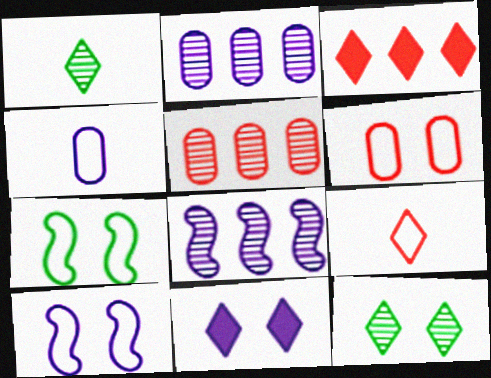[[4, 8, 11]]